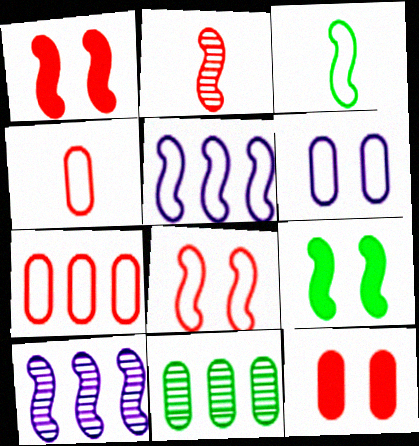[[1, 3, 10], 
[2, 5, 9], 
[3, 5, 8]]